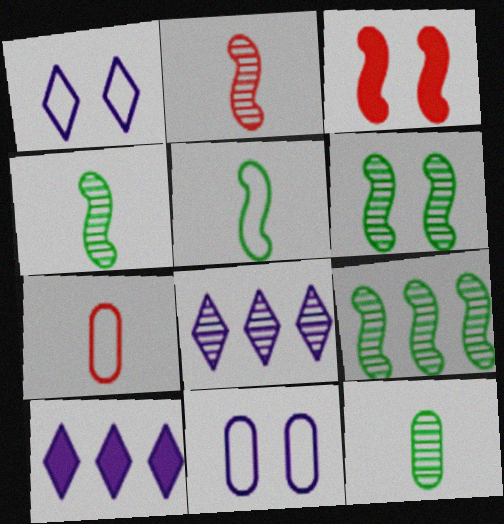[[4, 6, 9], 
[6, 7, 10]]